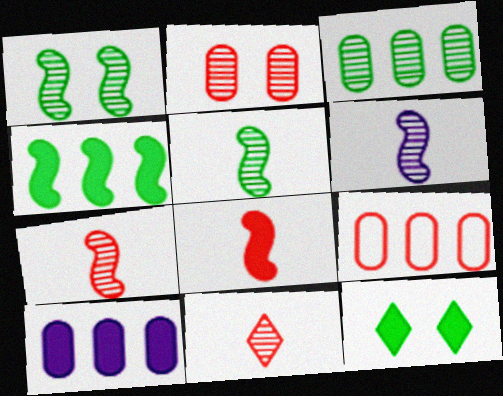[[3, 9, 10], 
[5, 6, 7], 
[6, 9, 12], 
[8, 10, 12]]